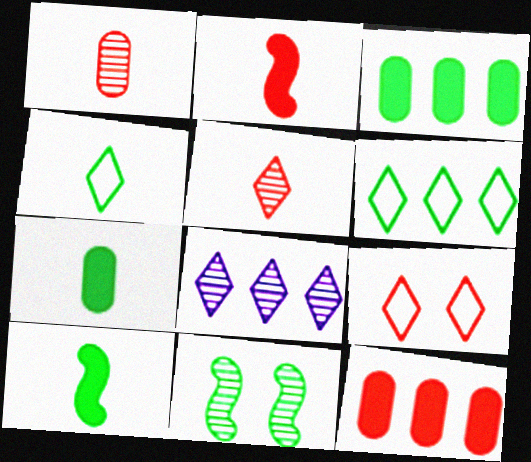[[1, 8, 11], 
[3, 4, 11], 
[6, 7, 11]]